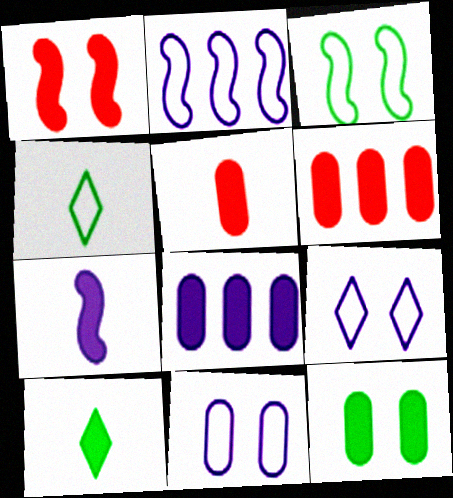[[1, 8, 10], 
[5, 7, 10], 
[5, 8, 12]]